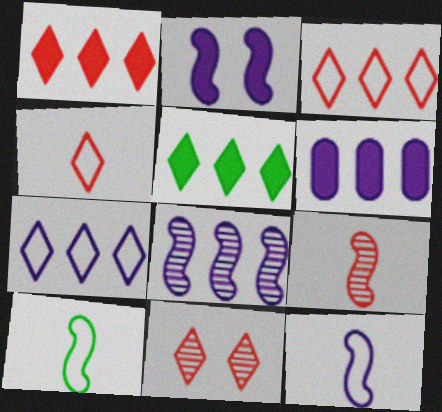[[1, 4, 11], 
[2, 8, 12], 
[6, 7, 8], 
[6, 10, 11]]